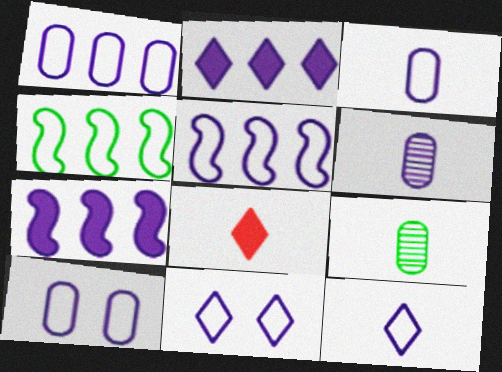[[1, 3, 10], 
[3, 5, 11], 
[5, 10, 12], 
[6, 7, 11]]